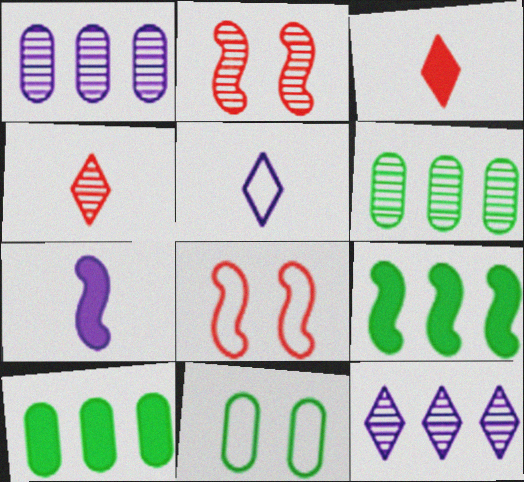[[2, 5, 10]]